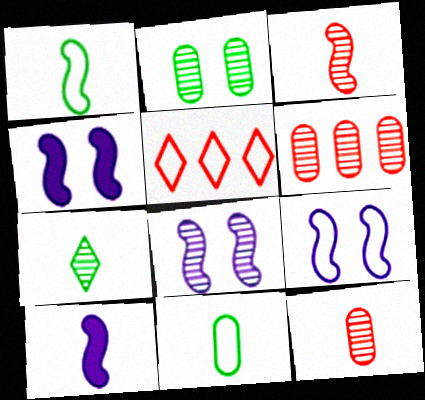[[1, 3, 10], 
[2, 5, 10], 
[4, 8, 9], 
[5, 9, 11], 
[6, 7, 8]]